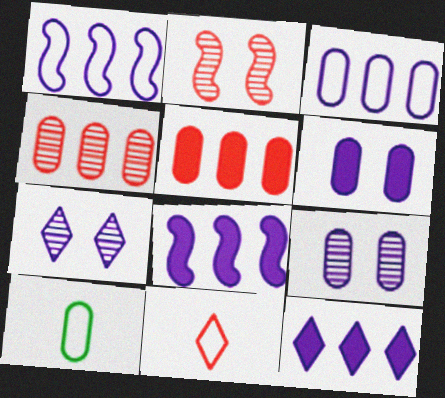[[2, 5, 11], 
[2, 10, 12], 
[4, 6, 10], 
[5, 9, 10]]